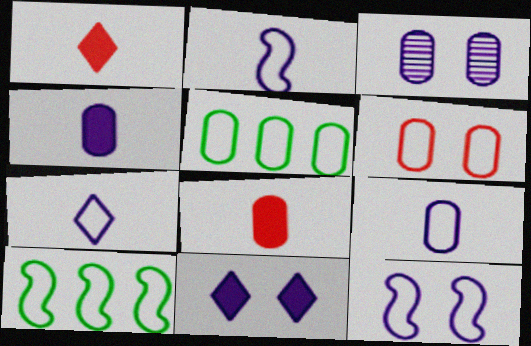[[1, 3, 10], 
[2, 7, 9], 
[3, 5, 8], 
[3, 11, 12], 
[5, 6, 9], 
[6, 7, 10]]